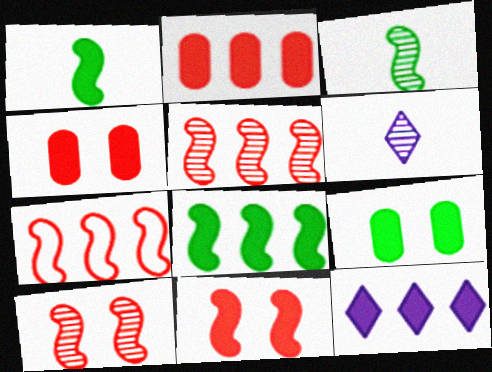[[1, 4, 12], 
[2, 8, 12], 
[6, 7, 9]]